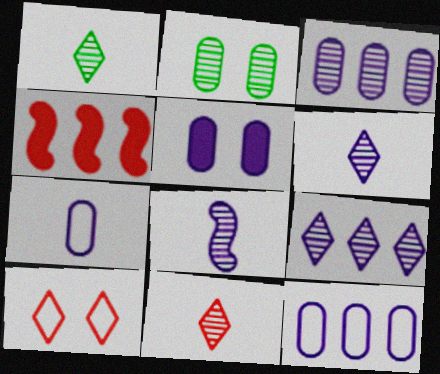[[1, 6, 11], 
[3, 5, 7]]